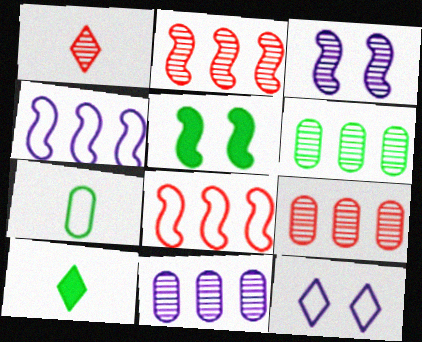[[1, 3, 6], 
[6, 9, 11], 
[7, 8, 12]]